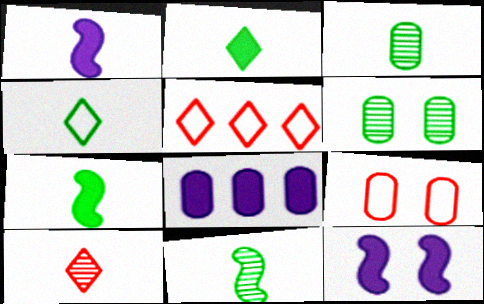[[1, 5, 6], 
[3, 4, 7], 
[3, 5, 12], 
[3, 8, 9]]